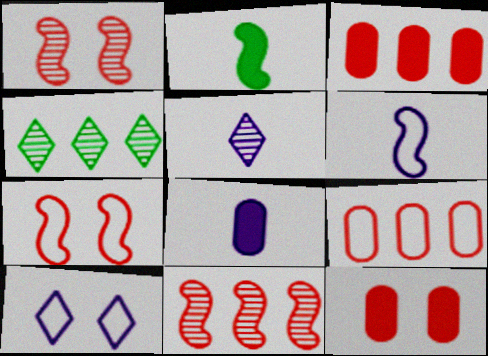[[4, 6, 12], 
[4, 7, 8], 
[5, 6, 8]]